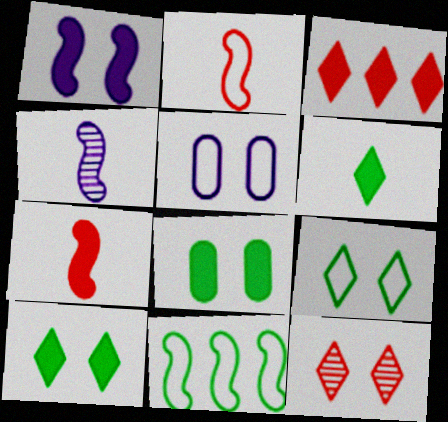[]